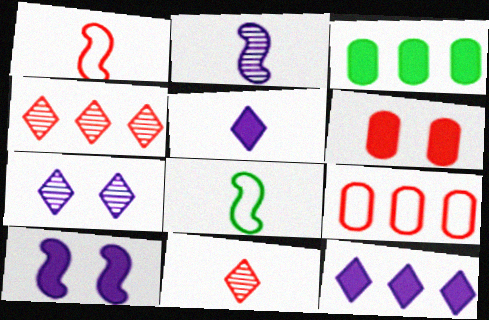[[1, 3, 7], 
[1, 4, 6]]